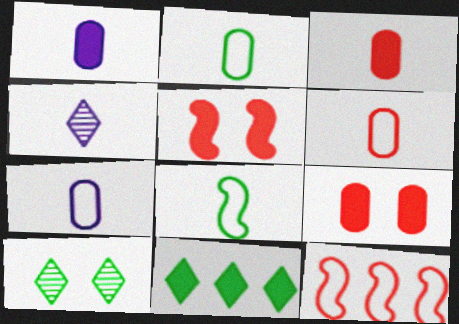[[1, 5, 11], 
[1, 10, 12], 
[2, 6, 7], 
[3, 4, 8]]